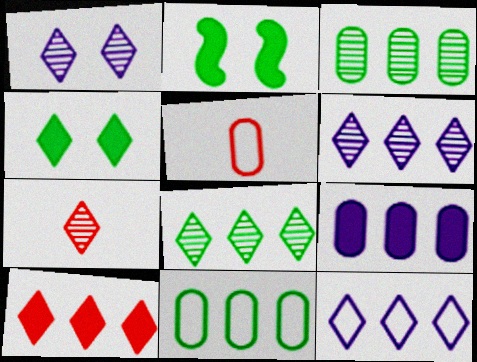[[1, 7, 8], 
[2, 5, 6], 
[4, 7, 12], 
[8, 10, 12]]